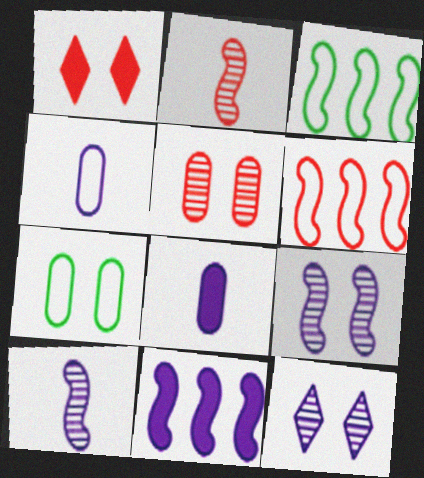[[1, 7, 9], 
[4, 11, 12]]